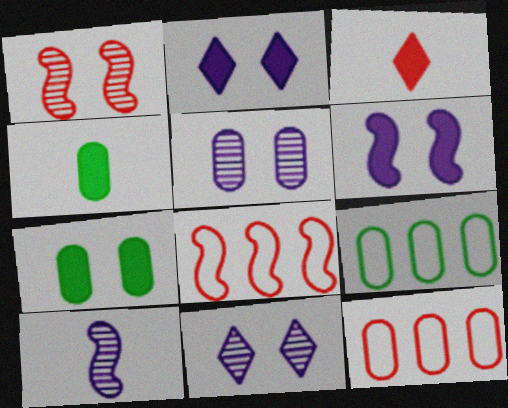[[1, 3, 12], 
[4, 5, 12], 
[4, 8, 11]]